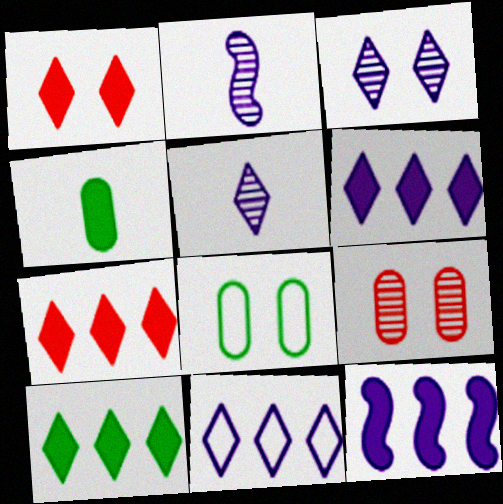[[1, 4, 12], 
[2, 7, 8], 
[6, 7, 10]]